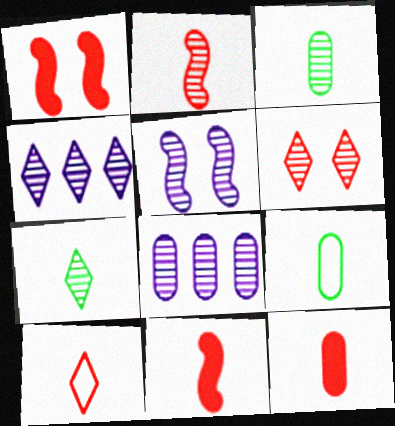[[1, 4, 9], 
[2, 10, 12], 
[4, 6, 7]]